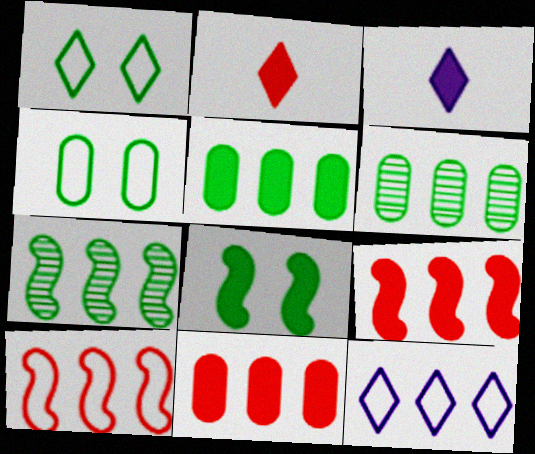[[3, 8, 11], 
[6, 9, 12], 
[7, 11, 12]]